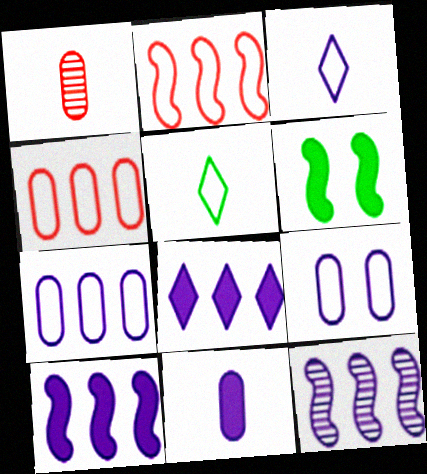[[2, 5, 9], 
[7, 8, 12]]